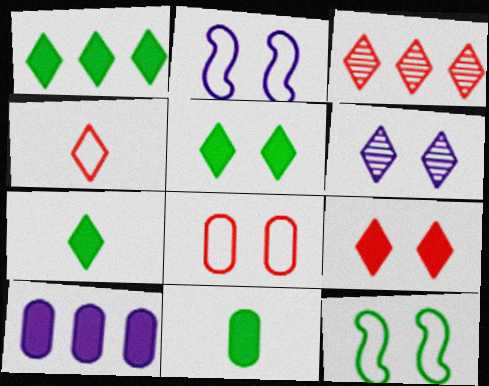[[1, 4, 6], 
[1, 5, 7], 
[2, 3, 11], 
[3, 4, 9]]